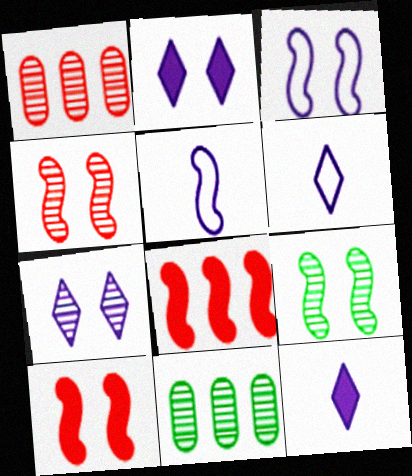[[3, 9, 10], 
[5, 8, 9], 
[6, 10, 11]]